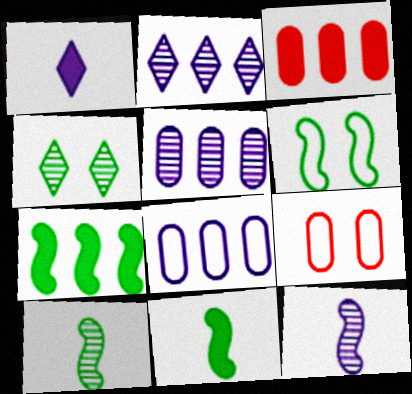[[2, 9, 11], 
[6, 7, 10]]